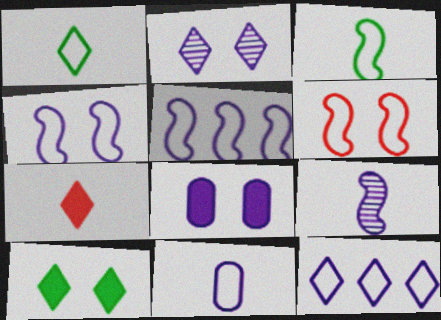[[2, 4, 8], 
[3, 5, 6], 
[4, 11, 12], 
[8, 9, 12]]